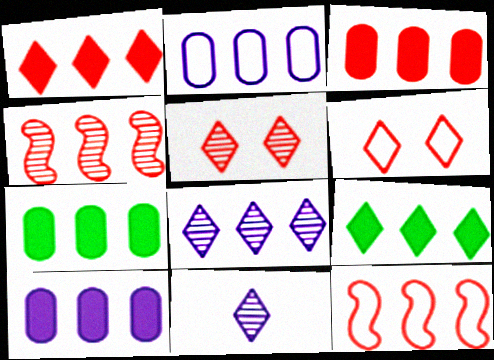[[2, 4, 9], 
[3, 7, 10], 
[6, 9, 11], 
[7, 8, 12]]